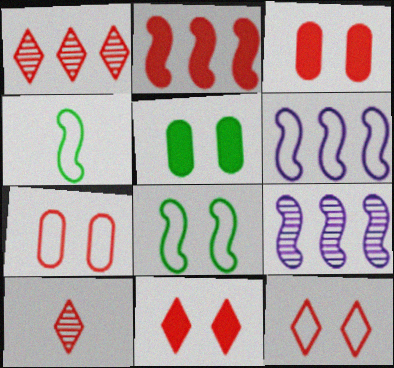[[2, 7, 10], 
[5, 6, 10]]